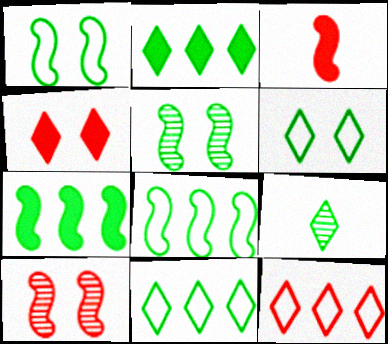[[2, 6, 9]]